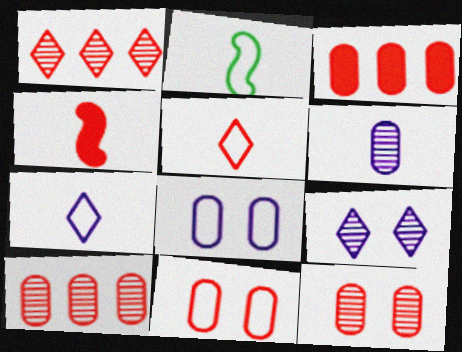[[1, 4, 11], 
[2, 3, 9]]